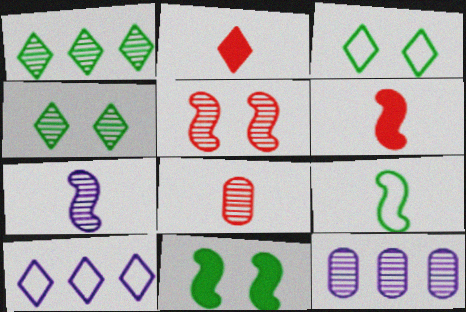[[2, 4, 10], 
[3, 6, 12], 
[6, 7, 9], 
[8, 10, 11]]